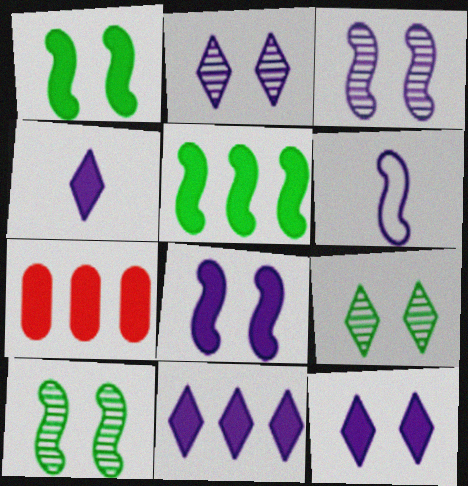[[1, 4, 7], 
[4, 11, 12], 
[5, 7, 11], 
[6, 7, 9]]